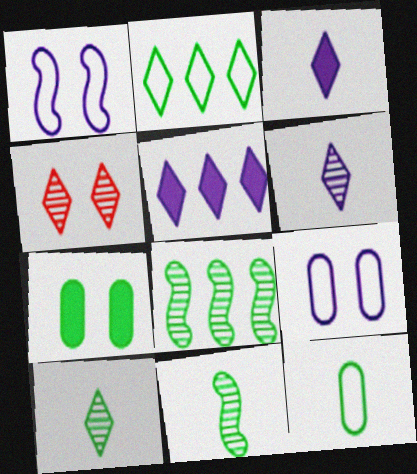[[1, 4, 7], 
[2, 3, 4], 
[2, 7, 11]]